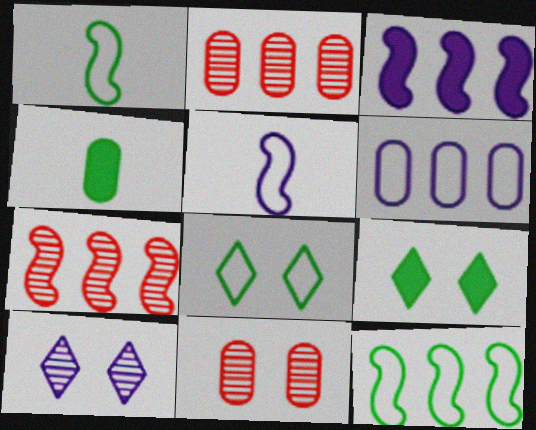[[2, 5, 9], 
[3, 7, 12], 
[4, 6, 11]]